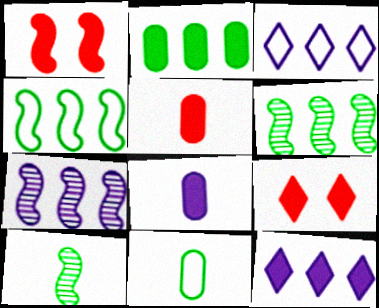[[7, 9, 11]]